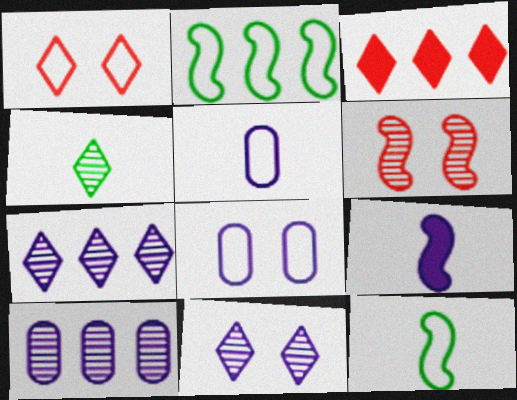[[1, 2, 5], 
[2, 3, 10], 
[2, 6, 9], 
[4, 6, 10], 
[7, 8, 9]]